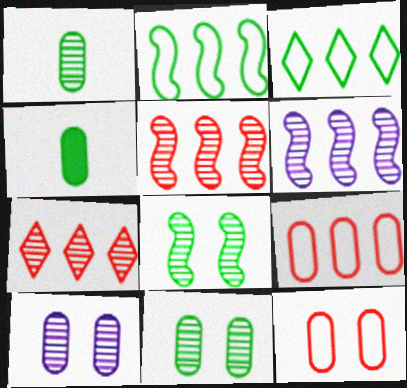[[3, 4, 8], 
[4, 9, 10]]